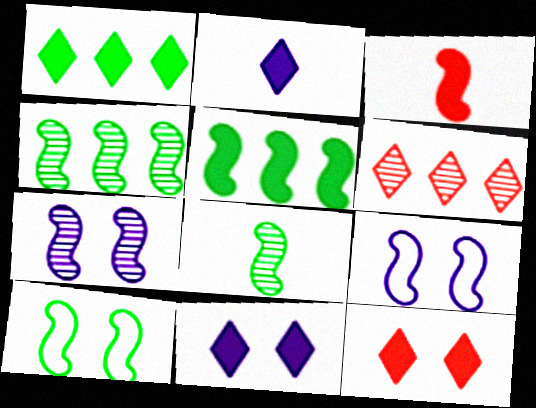[[1, 2, 12], 
[3, 4, 9], 
[5, 8, 10]]